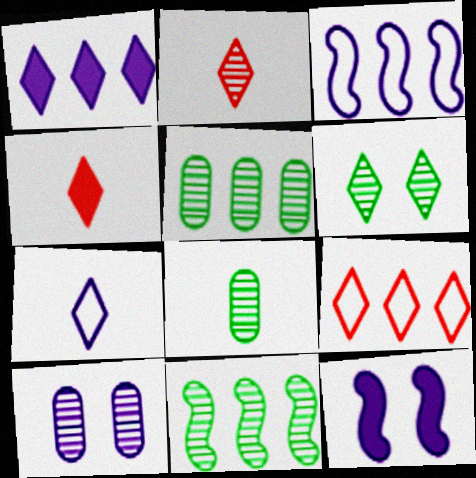[[2, 10, 11], 
[6, 8, 11], 
[8, 9, 12]]